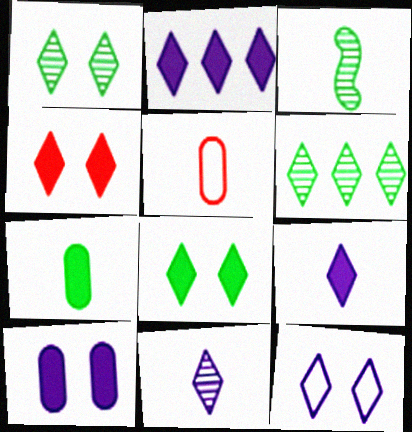[[1, 4, 12], 
[2, 11, 12], 
[3, 5, 9]]